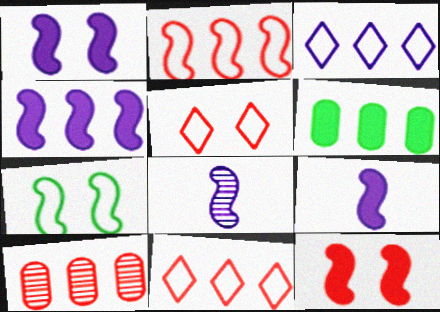[[1, 4, 9], 
[5, 6, 8]]